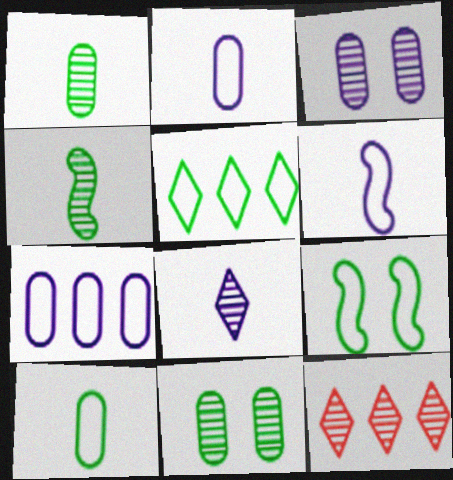[[3, 4, 12], 
[5, 9, 10]]